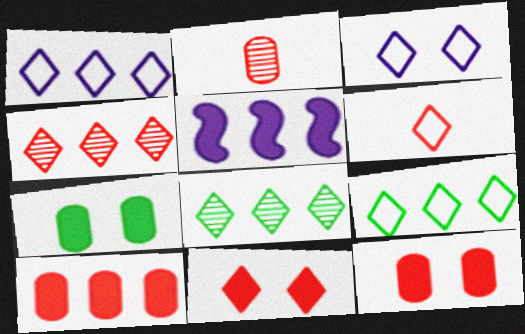[[3, 6, 9], 
[4, 6, 11]]